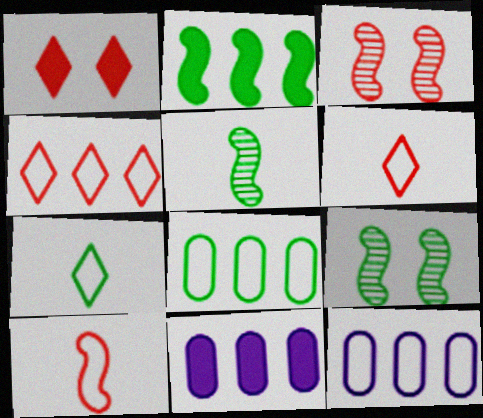[[1, 5, 12], 
[3, 7, 11], 
[6, 9, 11]]